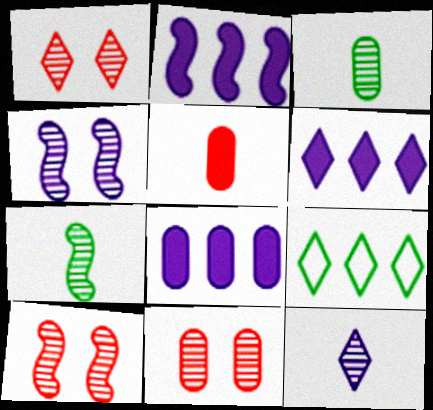[[1, 10, 11], 
[2, 6, 8], 
[4, 5, 9]]